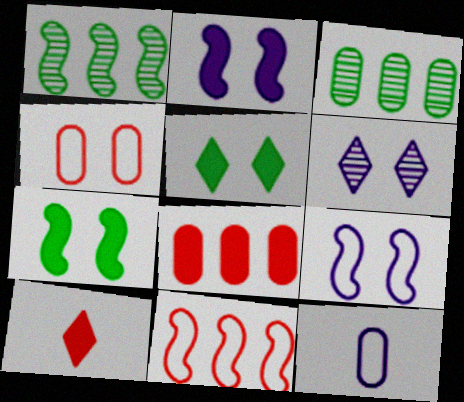[[3, 9, 10], 
[4, 6, 7]]